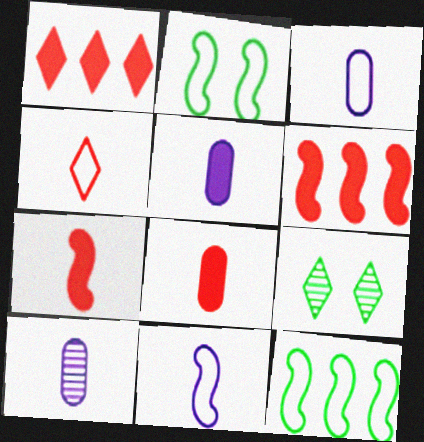[[1, 2, 10], 
[3, 5, 10], 
[3, 6, 9]]